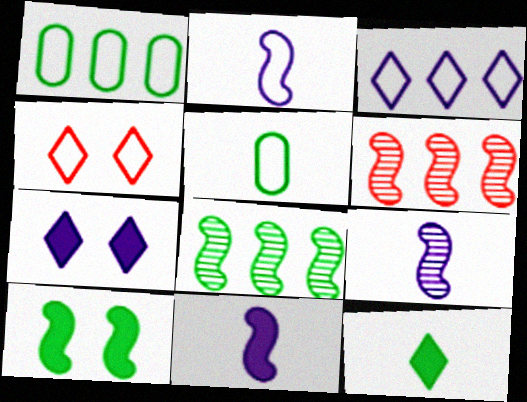[[1, 2, 4], 
[2, 6, 10], 
[2, 9, 11], 
[5, 6, 7]]